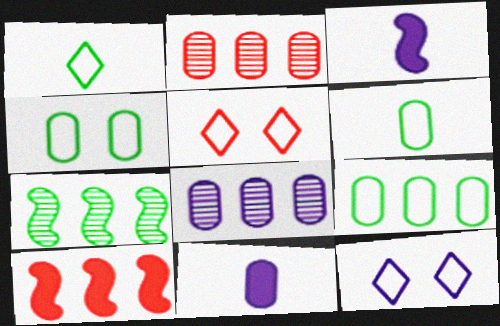[[2, 4, 11], 
[3, 8, 12], 
[4, 6, 9], 
[5, 7, 11]]